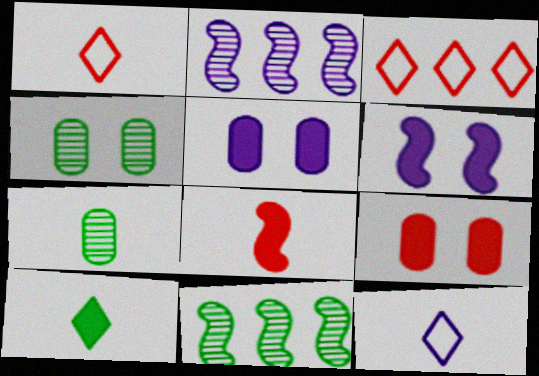[[1, 5, 11], 
[2, 5, 12], 
[3, 6, 7], 
[7, 8, 12], 
[9, 11, 12]]